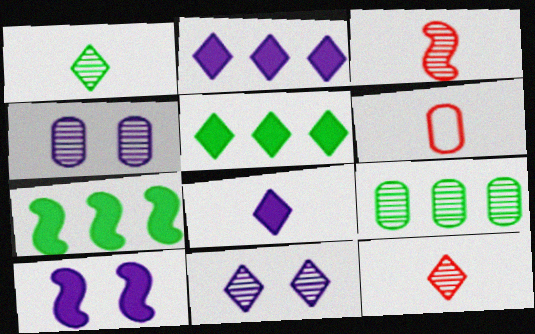[[3, 9, 11], 
[6, 7, 11]]